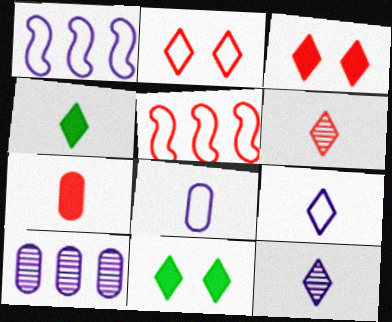[[4, 6, 9]]